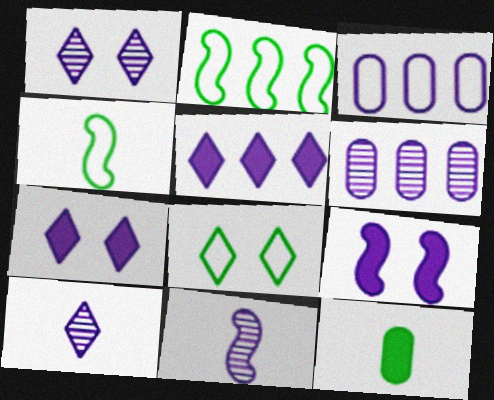[[1, 6, 11], 
[3, 7, 11], 
[3, 9, 10]]